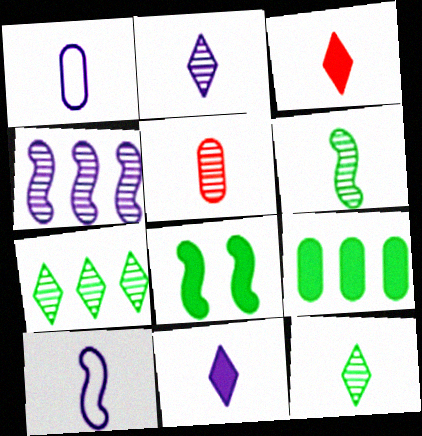[[1, 3, 6], 
[2, 5, 6]]